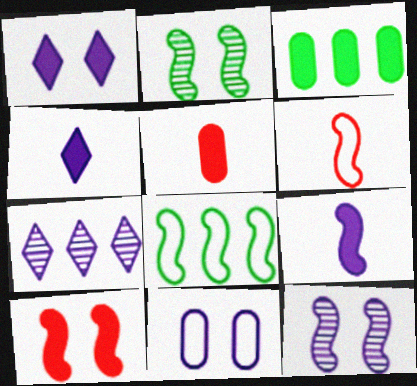[[1, 11, 12], 
[3, 4, 10], 
[7, 9, 11]]